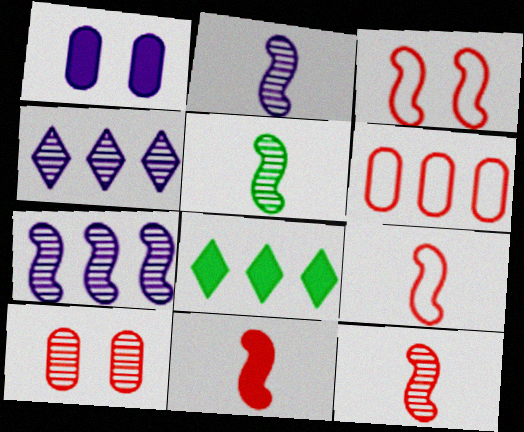[[1, 8, 11], 
[2, 5, 12], 
[4, 5, 10], 
[6, 7, 8], 
[9, 11, 12]]